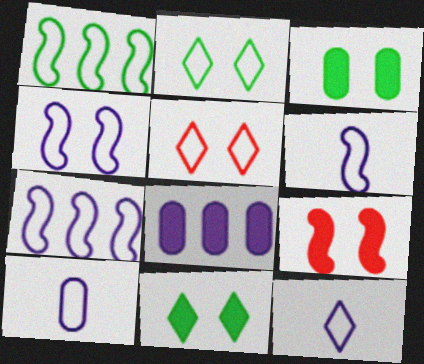[[1, 5, 10], 
[4, 6, 7], 
[6, 10, 12]]